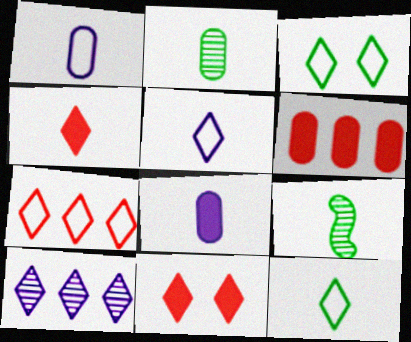[[1, 4, 9], 
[3, 4, 10], 
[3, 5, 7], 
[10, 11, 12]]